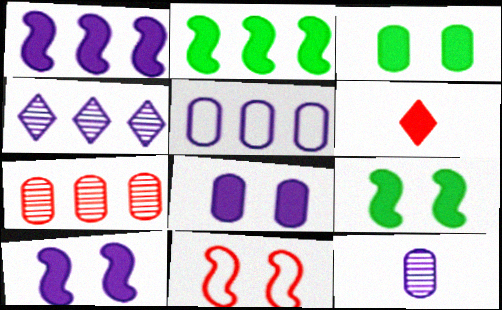[[1, 3, 6], 
[1, 4, 5], 
[2, 6, 8], 
[5, 8, 12], 
[6, 7, 11]]